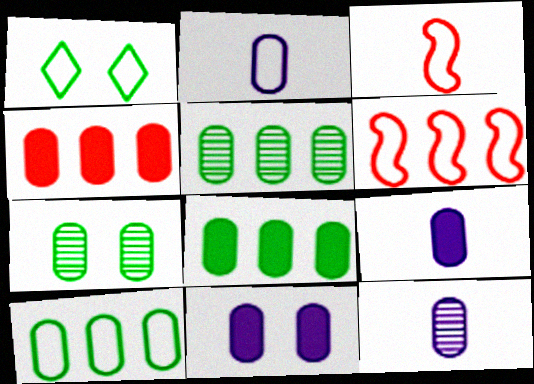[[1, 2, 6], 
[2, 4, 7], 
[2, 9, 12], 
[5, 8, 10]]